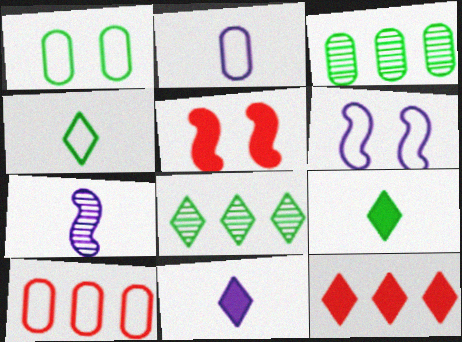[[1, 2, 10], 
[1, 7, 12], 
[2, 5, 8], 
[2, 7, 11], 
[4, 6, 10]]